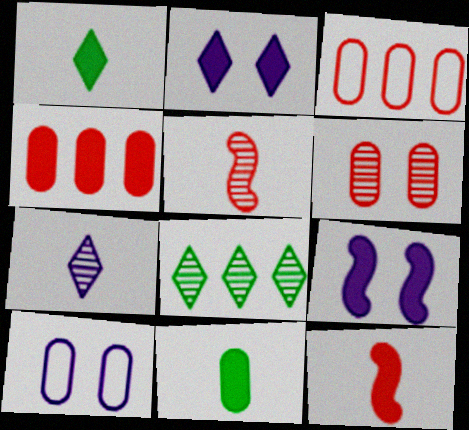[[1, 4, 9], 
[8, 10, 12]]